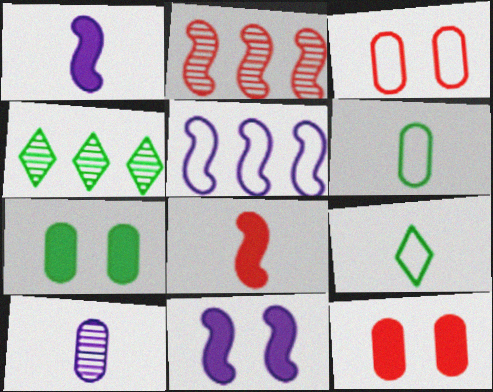[[1, 3, 4], 
[3, 5, 9], 
[8, 9, 10]]